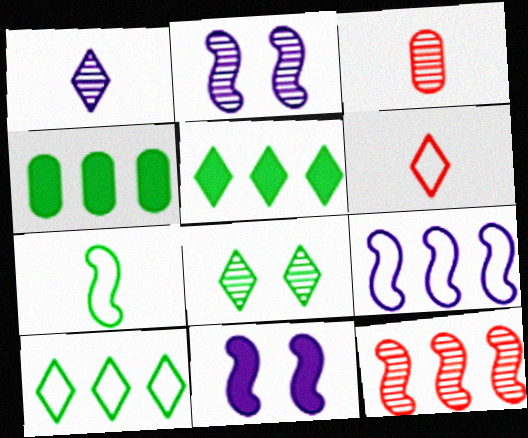[[2, 4, 6], 
[3, 10, 11], 
[4, 7, 8], 
[7, 11, 12]]